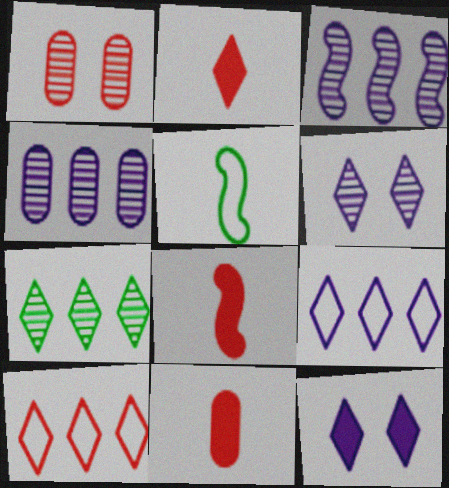[[1, 8, 10], 
[2, 8, 11]]